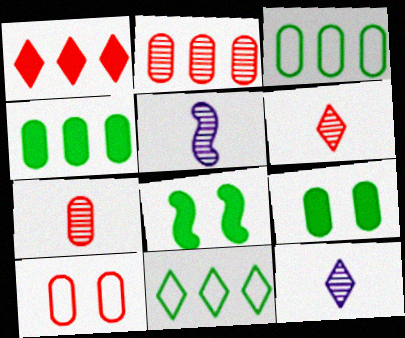[]